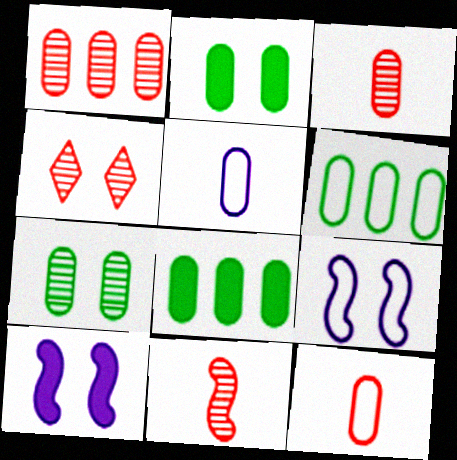[[1, 2, 5], 
[1, 4, 11], 
[2, 4, 9]]